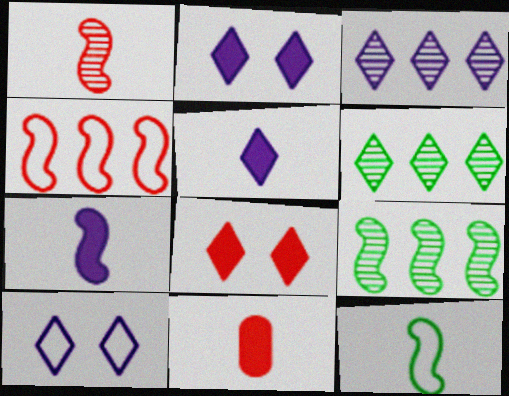[[1, 7, 12], 
[3, 5, 10], 
[9, 10, 11]]